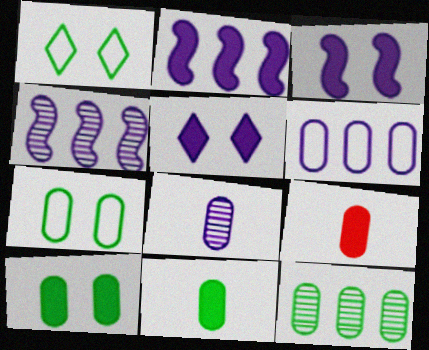[[1, 4, 9], 
[7, 11, 12]]